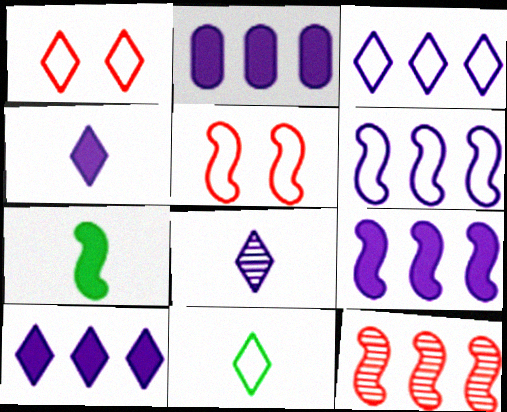[[1, 3, 11], 
[2, 9, 10]]